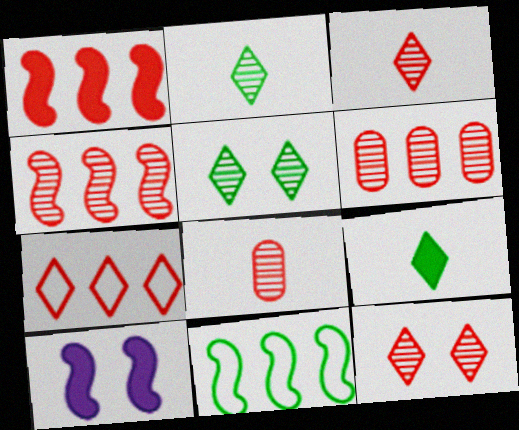[[1, 6, 7], 
[4, 8, 12]]